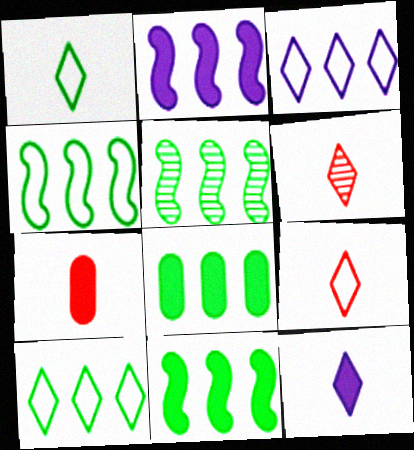[[1, 6, 12], 
[4, 5, 11], 
[5, 8, 10]]